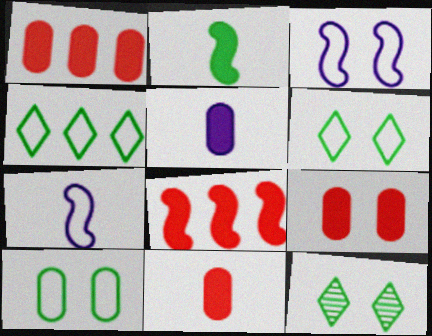[[1, 7, 12], 
[1, 9, 11], 
[3, 9, 12]]